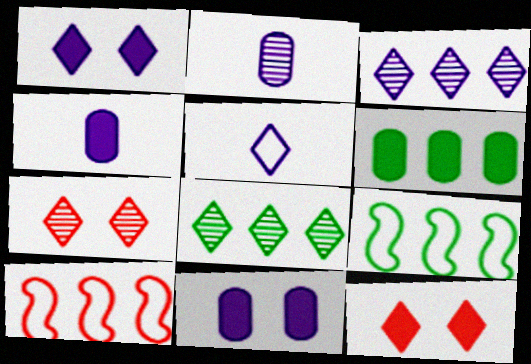[[1, 3, 5], 
[2, 9, 12], 
[3, 6, 10], 
[4, 7, 9], 
[5, 8, 12], 
[6, 8, 9]]